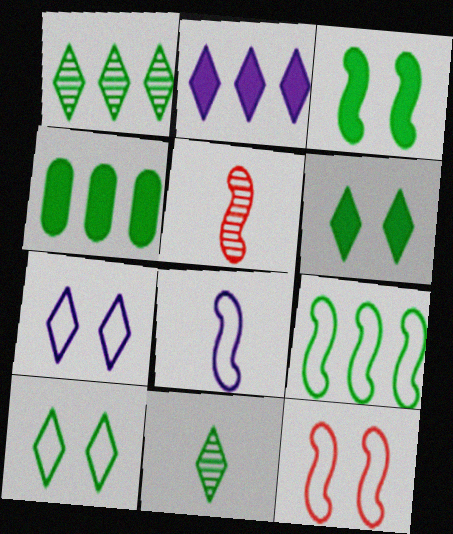[[1, 4, 9], 
[4, 5, 7], 
[8, 9, 12]]